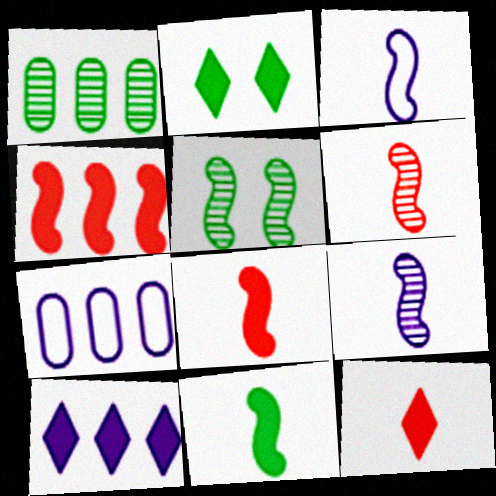[[2, 6, 7], 
[2, 10, 12], 
[3, 4, 5], 
[3, 6, 11], 
[5, 7, 12]]